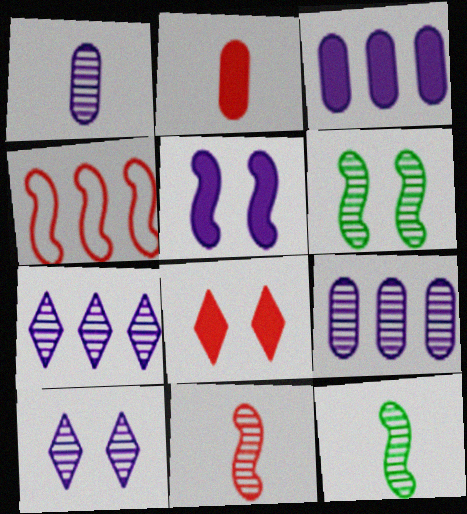[[4, 5, 12]]